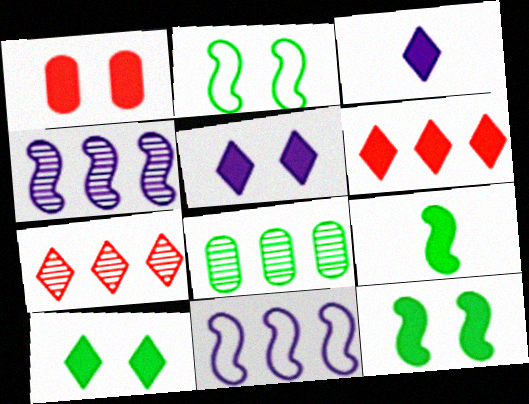[[1, 5, 12], 
[3, 6, 10], 
[4, 7, 8], 
[6, 8, 11]]